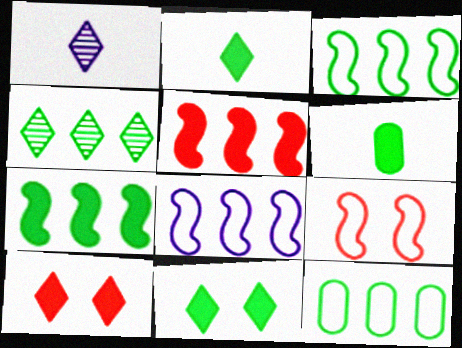[[4, 7, 12], 
[6, 7, 11]]